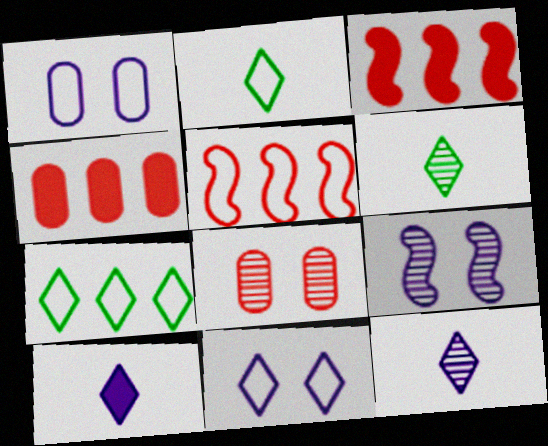[[1, 2, 5], 
[1, 3, 6], 
[2, 4, 9]]